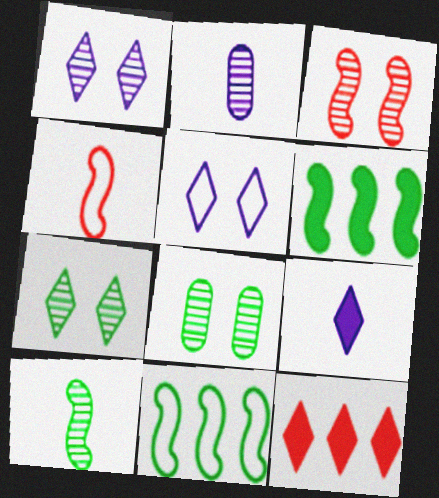[[1, 3, 8]]